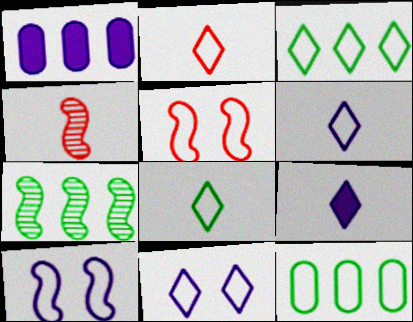[[2, 3, 11], 
[2, 6, 8], 
[2, 10, 12], 
[5, 6, 12]]